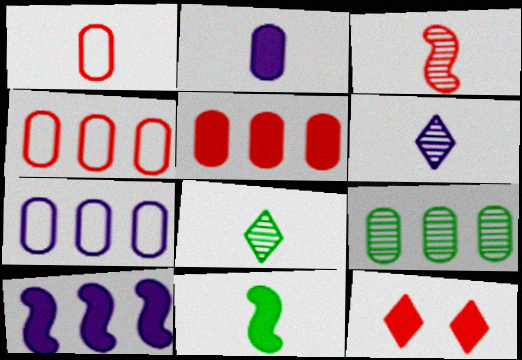[[1, 6, 11], 
[3, 4, 12], 
[5, 7, 9]]